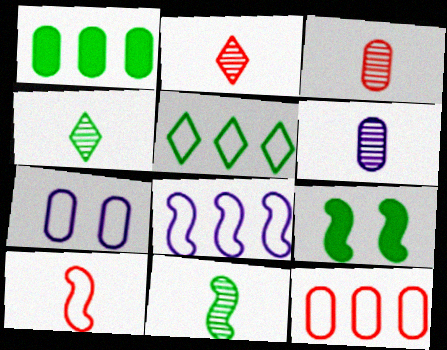[[1, 3, 7], 
[2, 6, 11], 
[5, 7, 10], 
[5, 8, 12]]